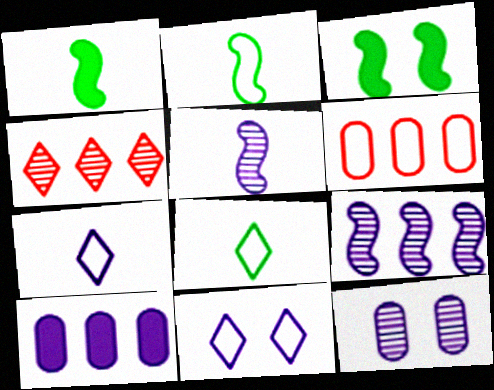[[2, 6, 11], 
[5, 10, 11]]